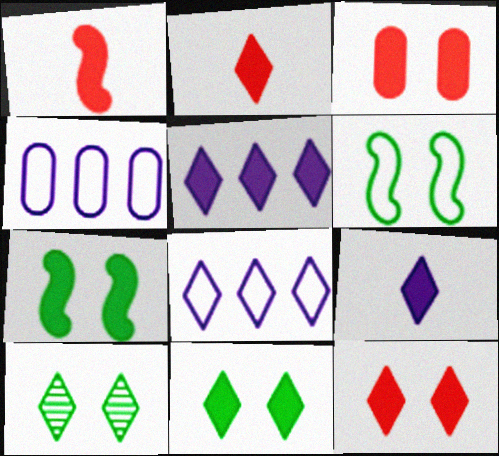[[1, 4, 10], 
[2, 5, 11], 
[2, 8, 10]]